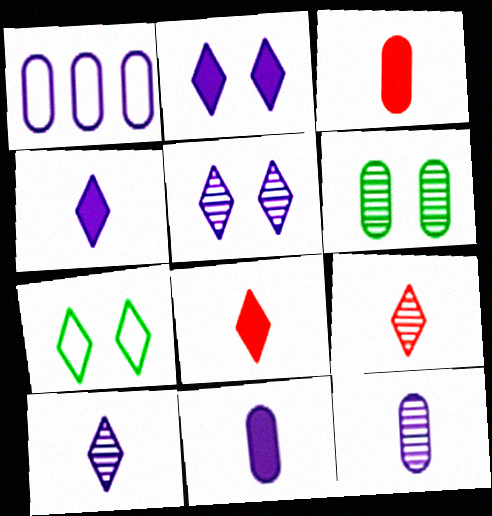[[1, 3, 6]]